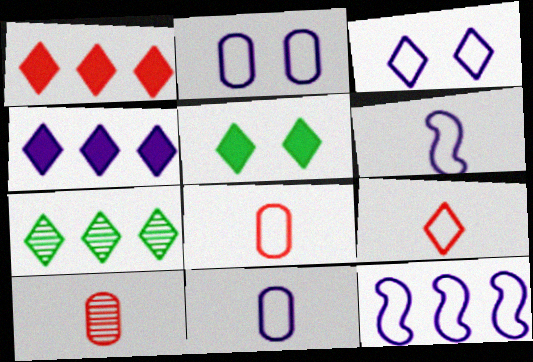[[3, 11, 12], 
[5, 10, 12]]